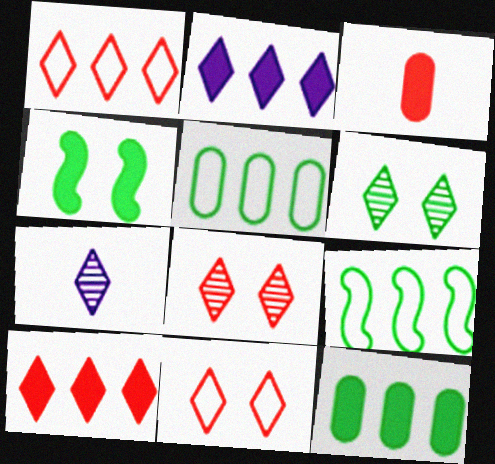[[2, 3, 4]]